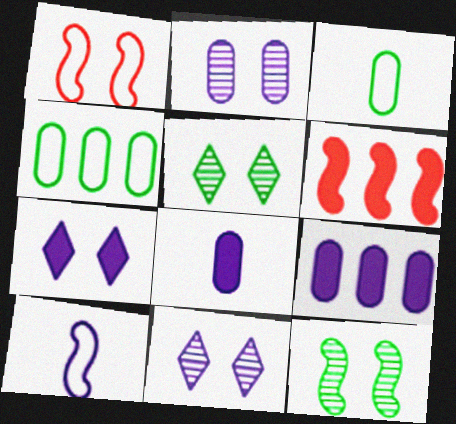[[3, 6, 11], 
[6, 10, 12], 
[9, 10, 11]]